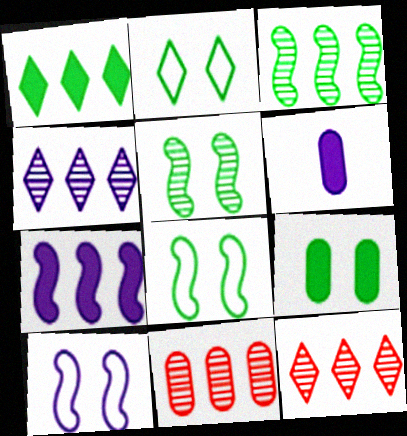[[2, 5, 9], 
[3, 4, 11], 
[4, 6, 10], 
[6, 8, 12]]